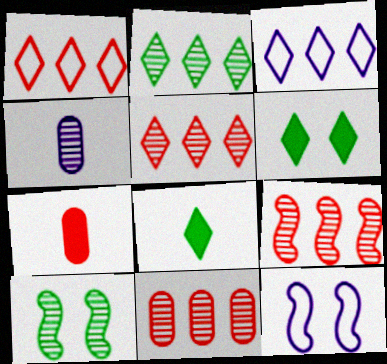[[2, 7, 12], 
[3, 7, 10], 
[4, 5, 10], 
[5, 9, 11], 
[8, 11, 12]]